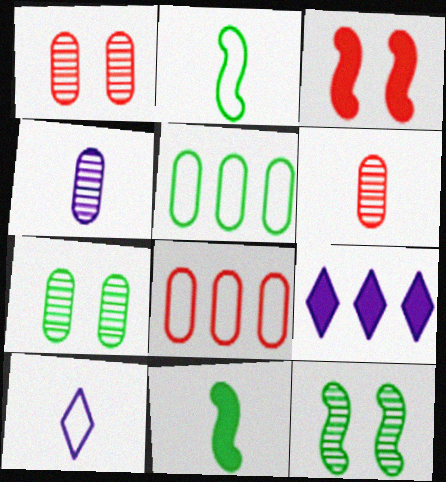[[1, 2, 9], 
[6, 10, 11]]